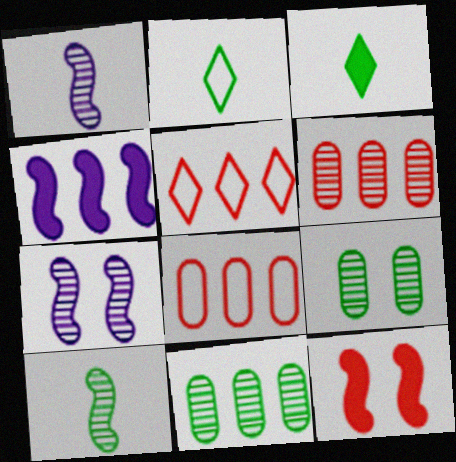[[3, 7, 8], 
[4, 5, 11]]